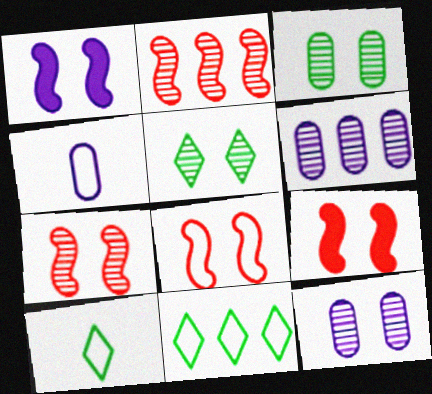[[4, 8, 11], 
[5, 7, 12], 
[6, 9, 10], 
[7, 8, 9]]